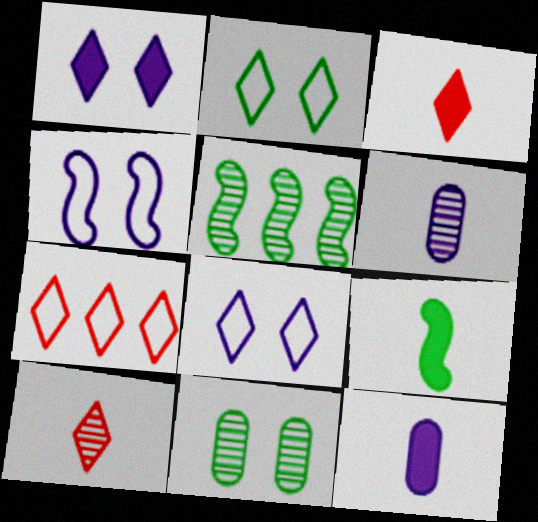[[3, 9, 12]]